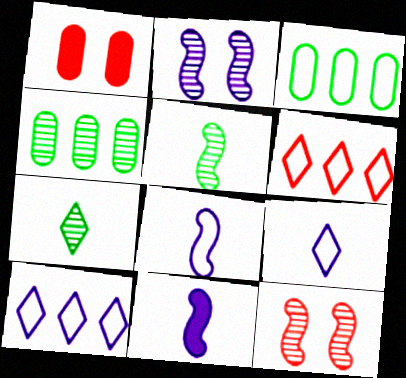[[1, 5, 10]]